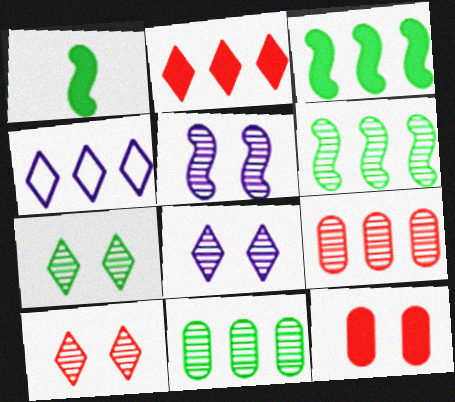[[3, 4, 9], 
[7, 8, 10]]